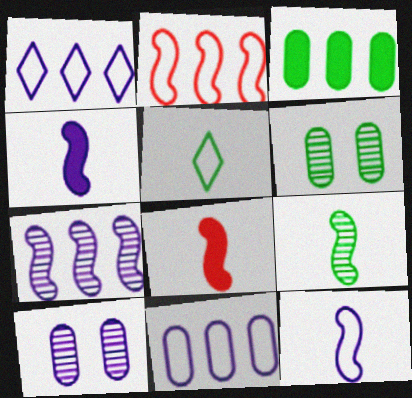[[1, 4, 10], 
[1, 6, 8], 
[8, 9, 12]]